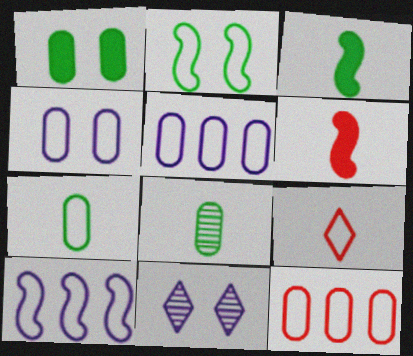[[2, 5, 9], 
[3, 11, 12], 
[4, 7, 12]]